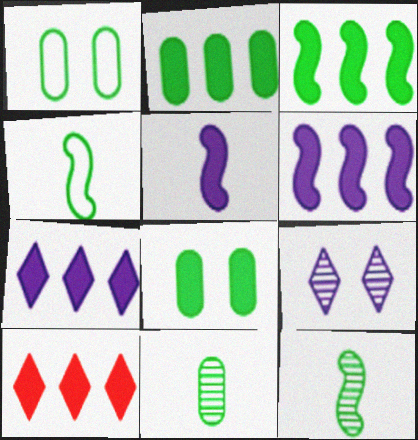[[1, 2, 11], 
[2, 6, 10], 
[5, 8, 10]]